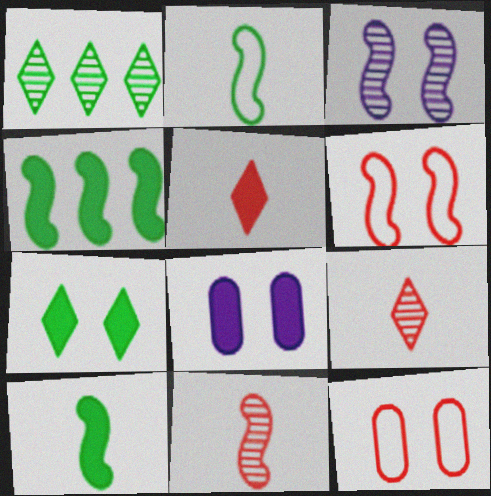[[3, 7, 12], 
[4, 5, 8]]